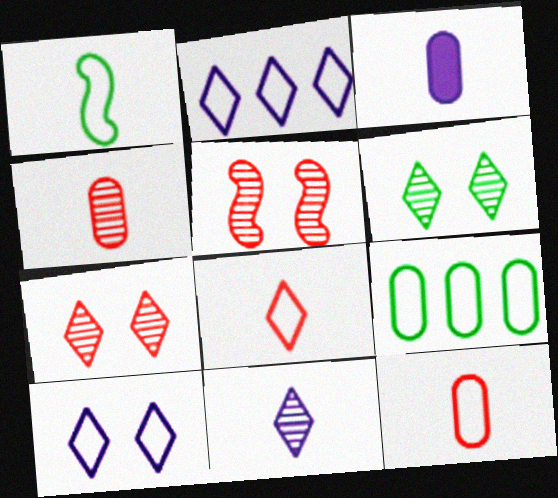[]